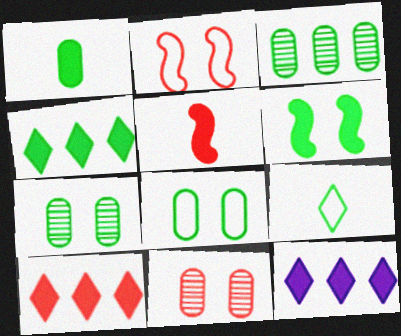[[1, 3, 8], 
[1, 4, 6], 
[3, 6, 9], 
[4, 10, 12]]